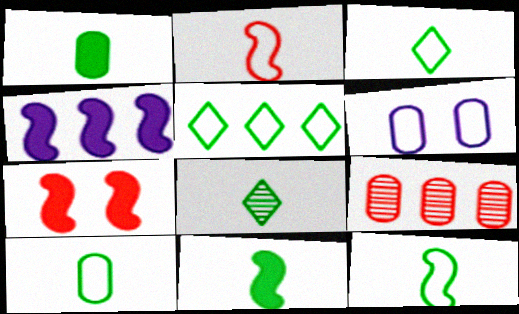[[1, 6, 9], 
[1, 8, 12], 
[2, 5, 6], 
[3, 10, 12], 
[4, 5, 9], 
[4, 7, 11], 
[8, 10, 11]]